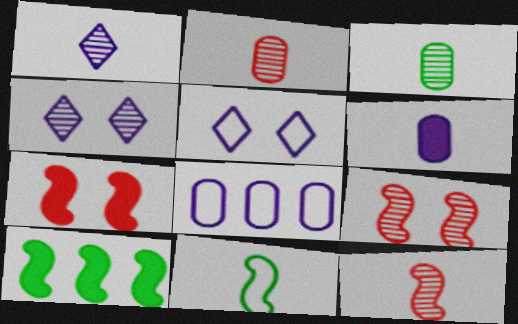[[1, 3, 12], 
[2, 5, 10]]